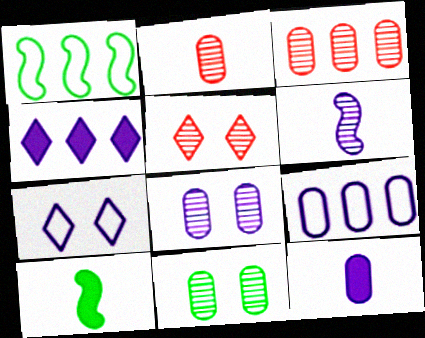[[1, 3, 4], 
[1, 5, 12], 
[3, 7, 10], 
[5, 9, 10], 
[8, 9, 12]]